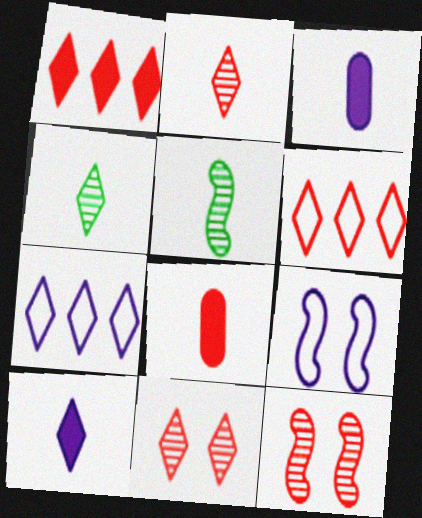[[6, 8, 12]]